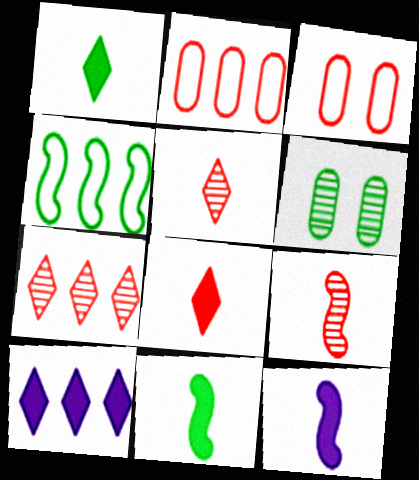[[1, 4, 6]]